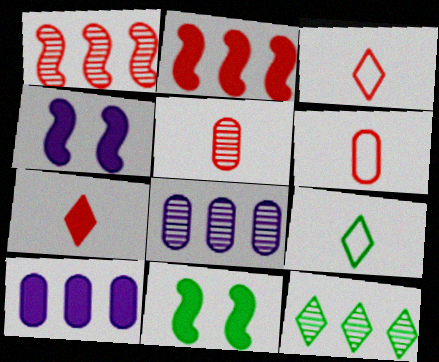[[1, 8, 12], 
[3, 8, 11], 
[4, 6, 12], 
[7, 10, 11]]